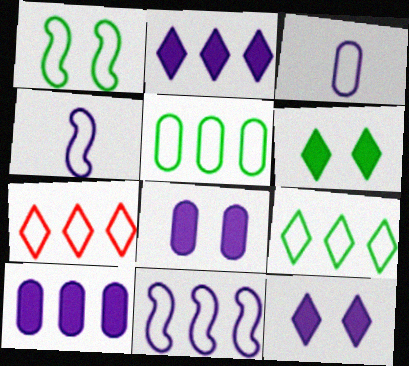[[1, 3, 7], 
[5, 7, 11]]